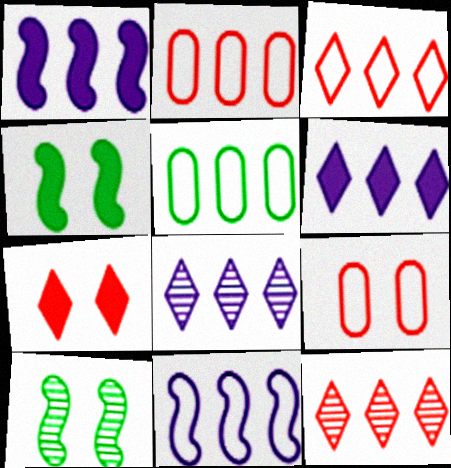[[1, 5, 12], 
[3, 5, 11]]